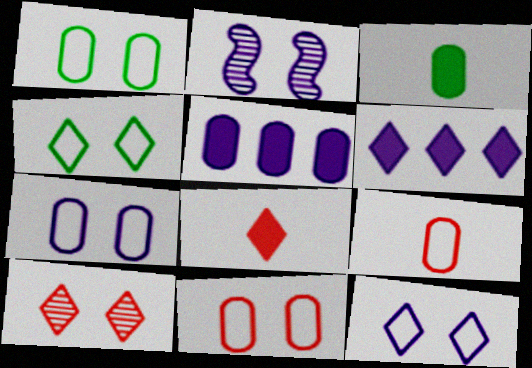[[1, 7, 11]]